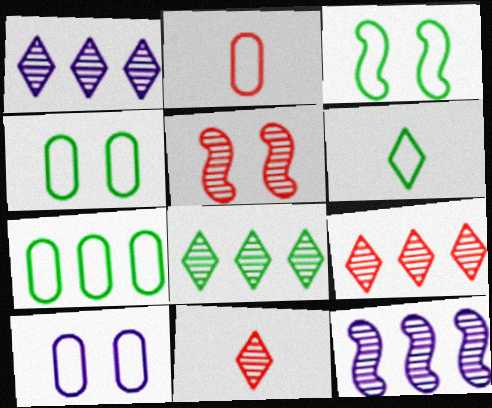[[1, 8, 9], 
[2, 7, 10], 
[3, 6, 7]]